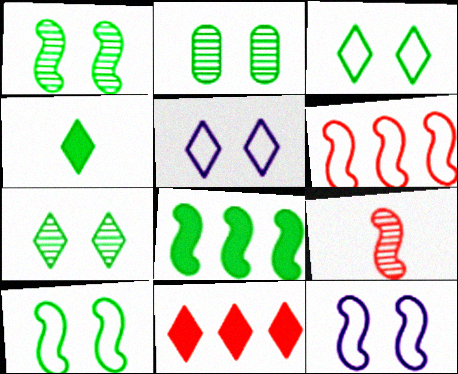[[1, 2, 7], 
[8, 9, 12]]